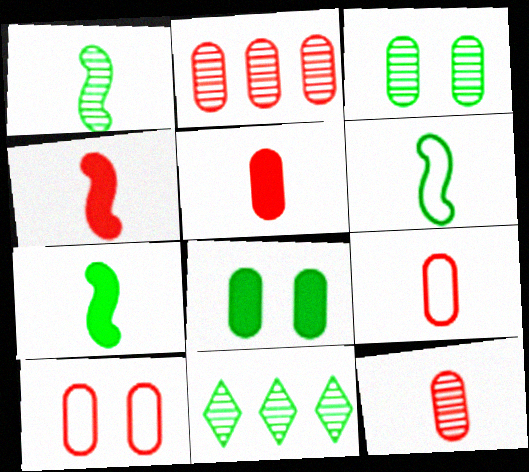[[1, 3, 11], 
[1, 6, 7], 
[2, 5, 10], 
[5, 9, 12], 
[6, 8, 11]]